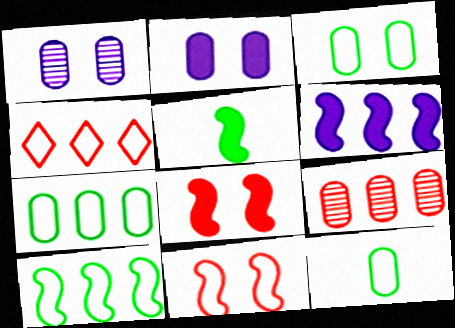[[1, 4, 5], 
[2, 9, 12], 
[3, 7, 12], 
[5, 6, 8]]